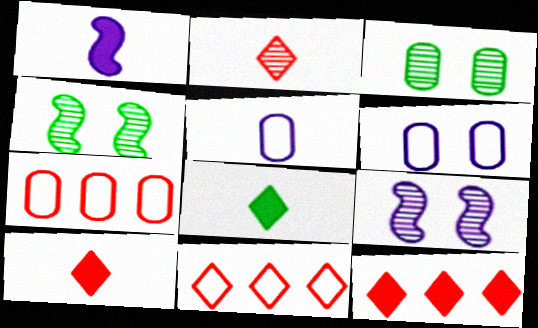[[1, 3, 11], 
[4, 5, 12], 
[7, 8, 9]]